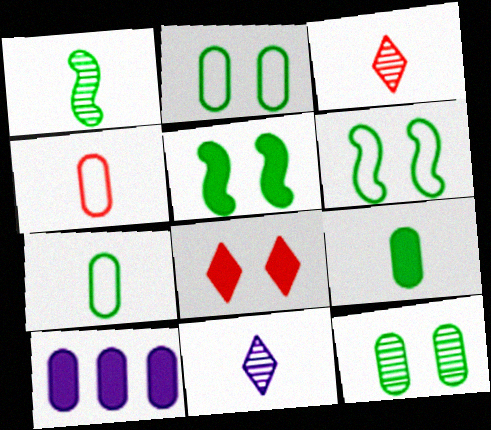[[3, 6, 10], 
[4, 10, 12]]